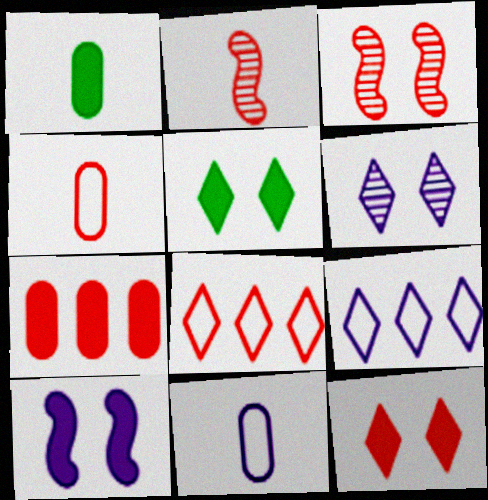[[1, 3, 9]]